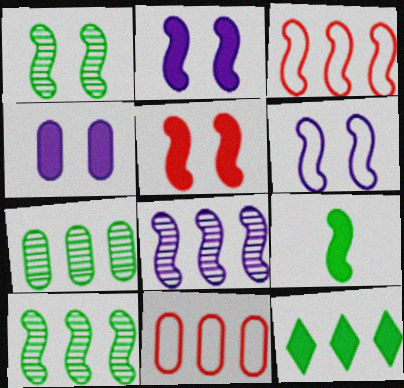[[1, 5, 6], 
[8, 11, 12]]